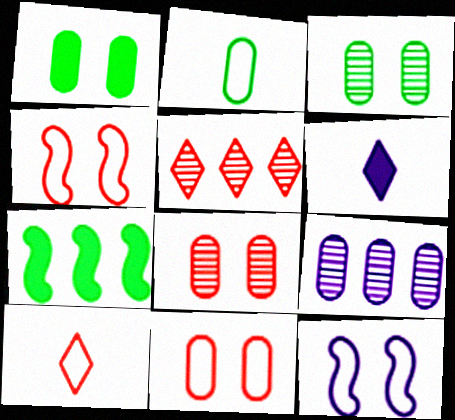[[6, 9, 12]]